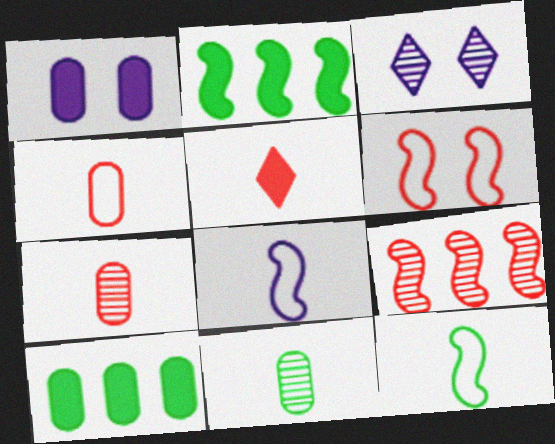[[1, 2, 5], 
[2, 3, 4], 
[3, 9, 11], 
[5, 8, 11]]